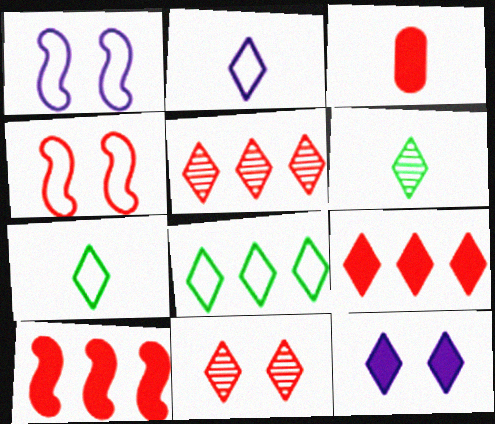[[3, 4, 5], 
[5, 7, 12]]